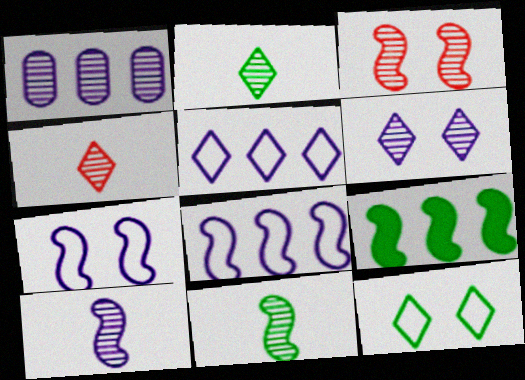[[1, 2, 3], 
[1, 6, 10]]